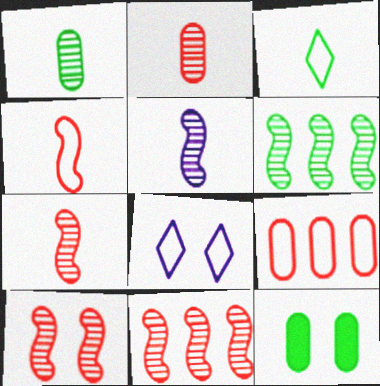[[3, 6, 12], 
[5, 6, 10], 
[7, 10, 11], 
[8, 10, 12]]